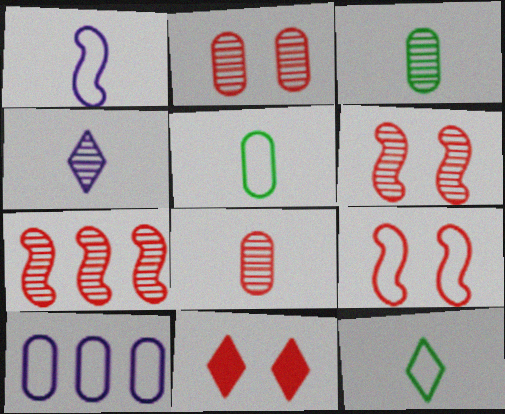[[2, 9, 11], 
[9, 10, 12]]